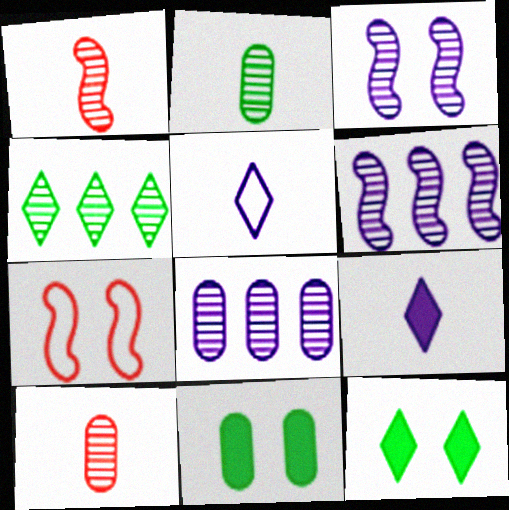[[3, 4, 10]]